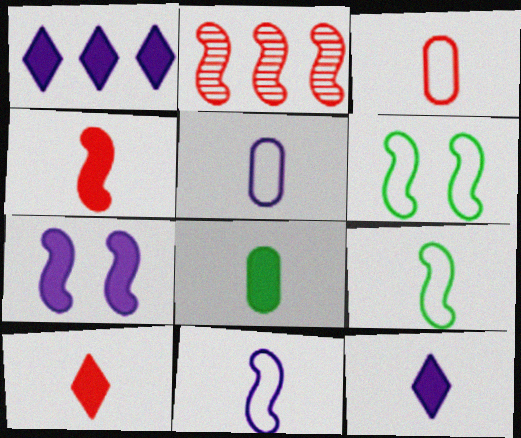[[2, 7, 9], 
[4, 8, 12]]